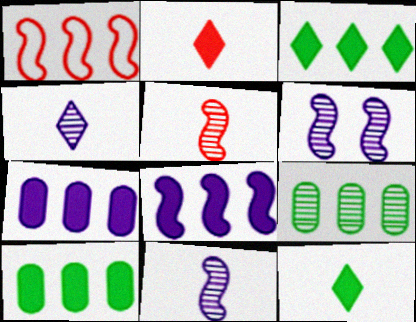[]